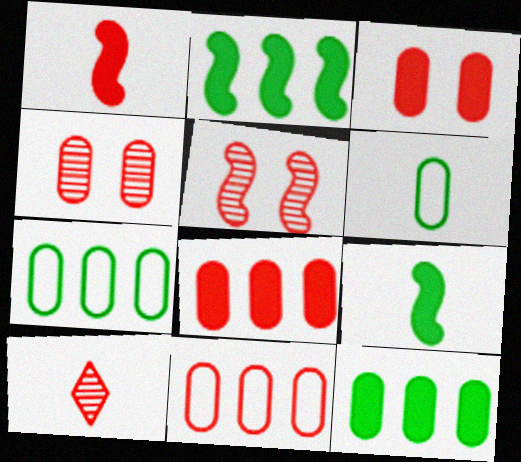[]